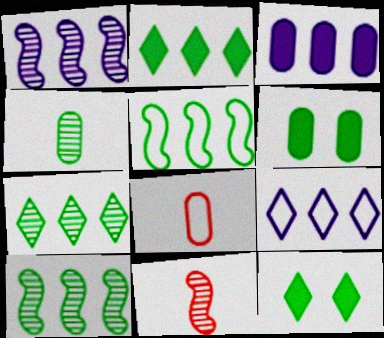[[1, 3, 9], 
[1, 8, 12], 
[4, 5, 12], 
[6, 9, 11]]